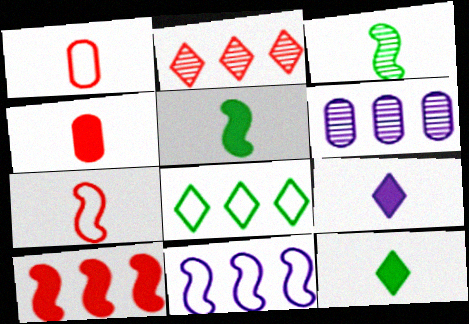[[1, 3, 9], 
[4, 5, 9], 
[6, 8, 10]]